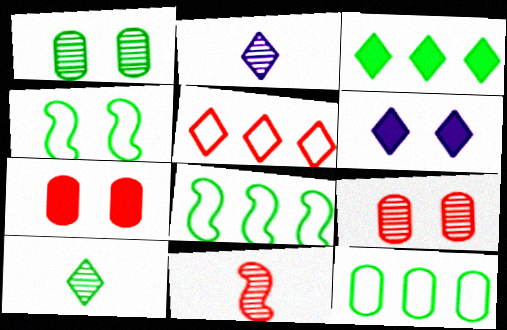[[2, 7, 8], 
[4, 6, 9], 
[5, 6, 10], 
[5, 7, 11], 
[6, 11, 12]]